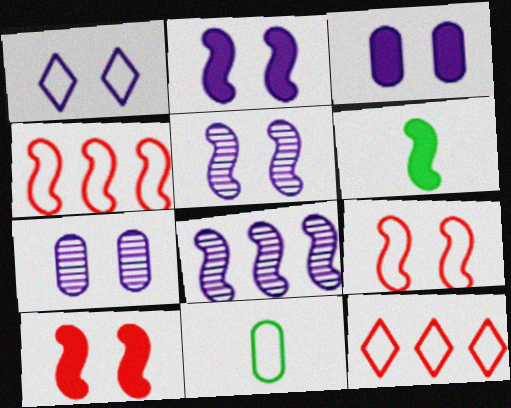[[1, 2, 7], 
[1, 3, 5], 
[1, 4, 11], 
[4, 5, 6], 
[6, 7, 12], 
[6, 8, 9]]